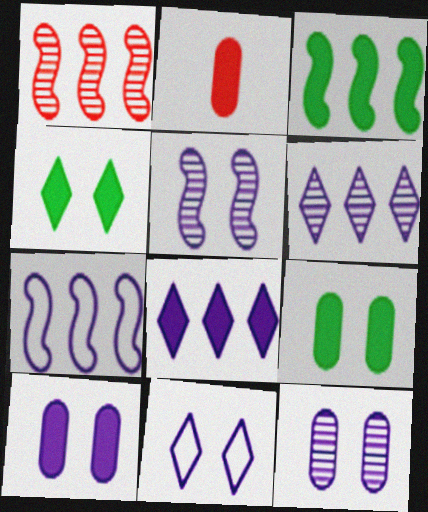[[1, 3, 7], 
[5, 10, 11]]